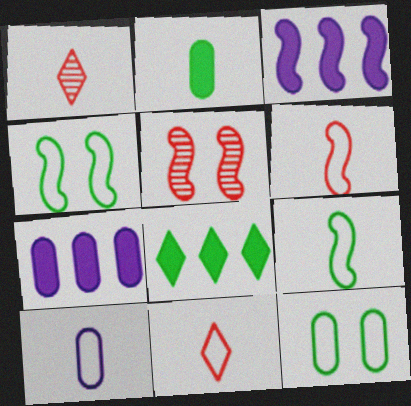[[1, 3, 12], 
[1, 4, 7], 
[3, 5, 9], 
[5, 8, 10], 
[9, 10, 11]]